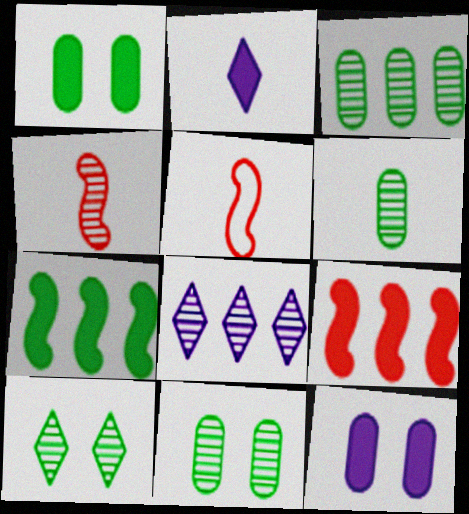[[1, 2, 9], 
[1, 5, 8], 
[2, 5, 6], 
[3, 6, 11], 
[4, 8, 11]]